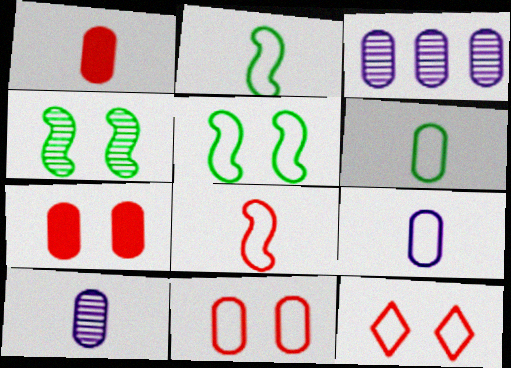[[1, 6, 10], 
[3, 6, 7]]